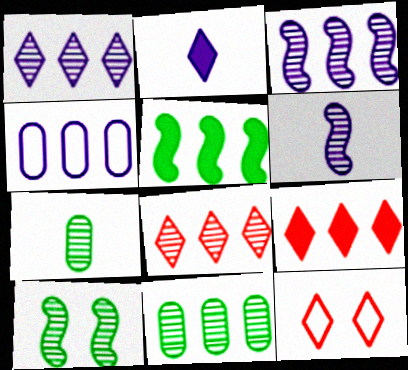[[3, 8, 11], 
[4, 5, 8]]